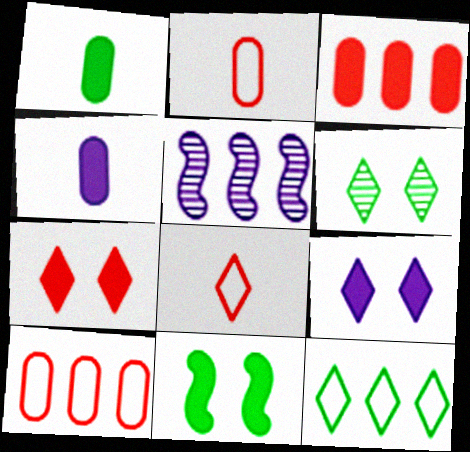[[3, 5, 12]]